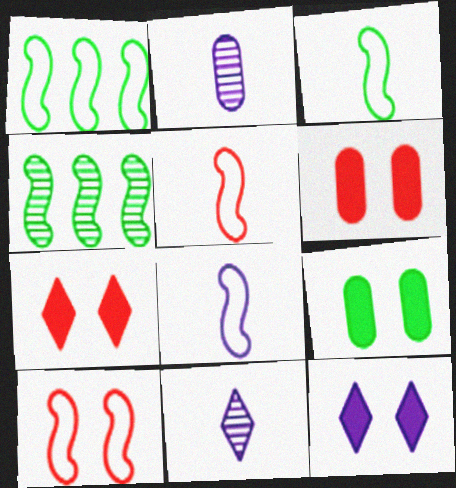[[1, 2, 7], 
[1, 6, 11], 
[1, 8, 10], 
[3, 5, 8]]